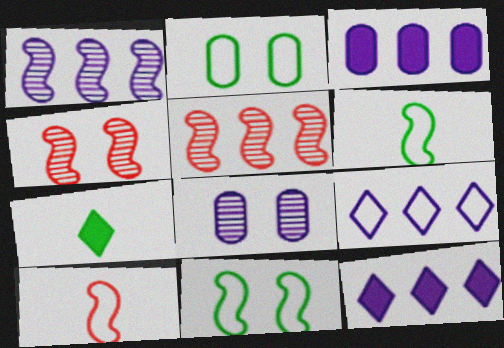[[1, 3, 9], 
[2, 9, 10]]